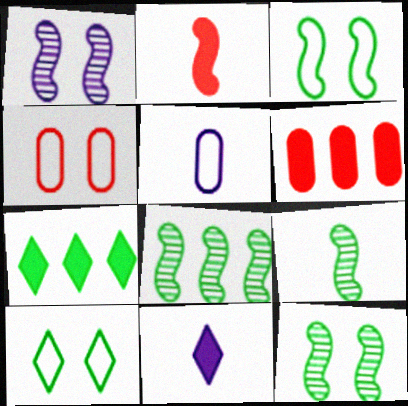[[4, 8, 11], 
[8, 9, 12]]